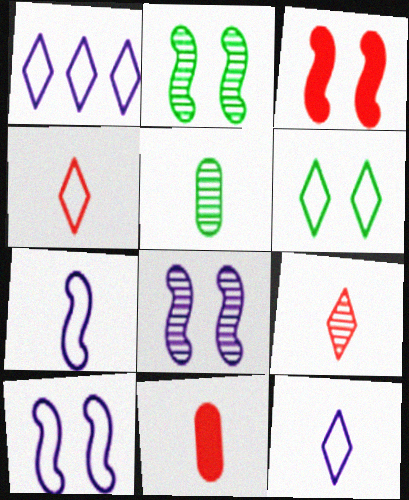[[1, 2, 11], 
[1, 3, 5], 
[1, 4, 6], 
[2, 3, 10]]